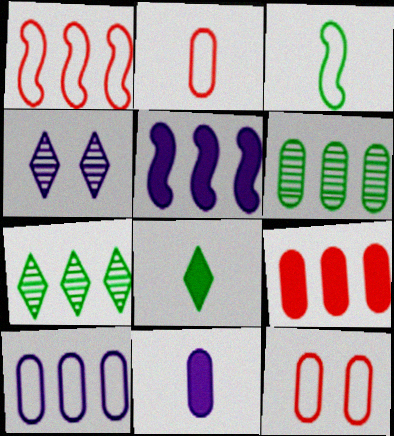[[3, 4, 9], 
[6, 9, 10], 
[6, 11, 12]]